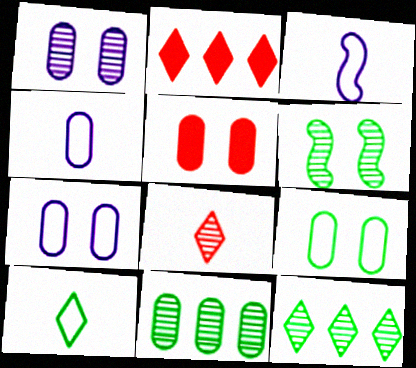[[1, 5, 9], 
[2, 4, 6], 
[3, 5, 12], 
[4, 5, 11]]